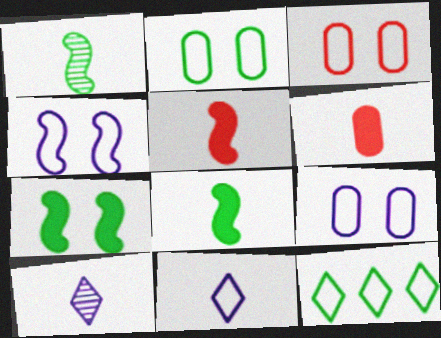[[1, 6, 11], 
[2, 3, 9]]